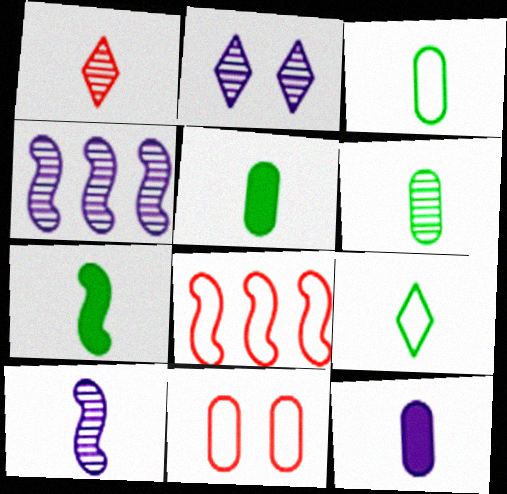[[1, 6, 10], 
[2, 5, 8], 
[3, 5, 6], 
[6, 7, 9]]